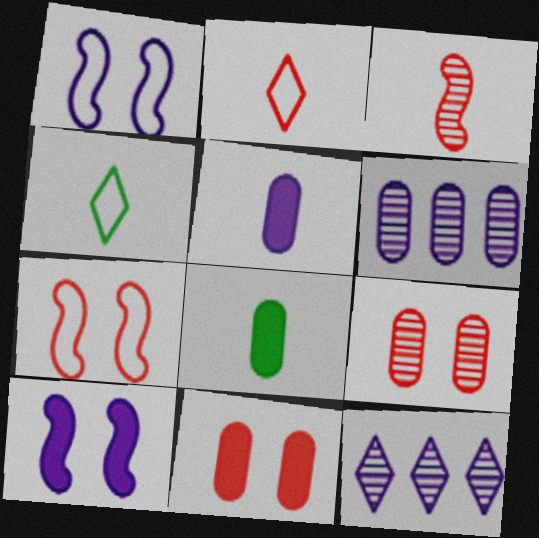[[1, 5, 12], 
[3, 4, 5], 
[7, 8, 12]]